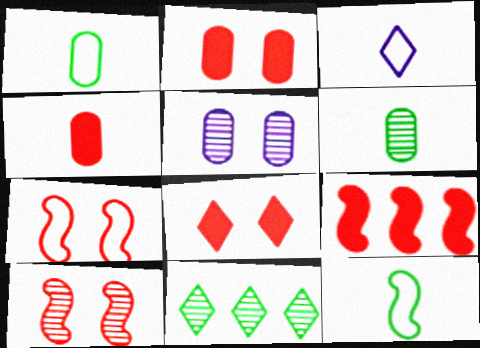[[3, 8, 11], 
[4, 8, 9]]